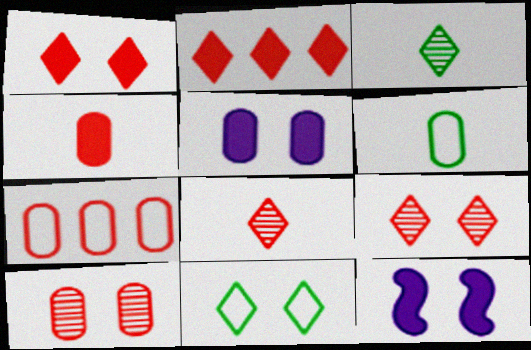[[3, 7, 12], 
[4, 7, 10], 
[10, 11, 12]]